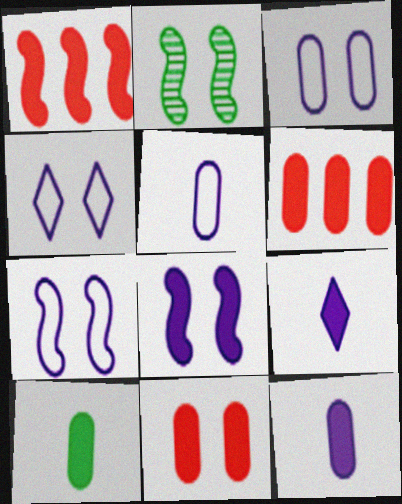[[2, 4, 11], 
[3, 4, 7]]